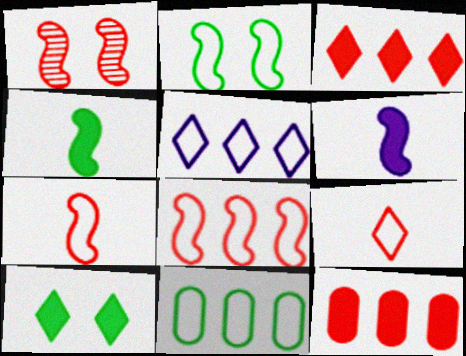[[1, 9, 12], 
[5, 8, 11], 
[6, 10, 12]]